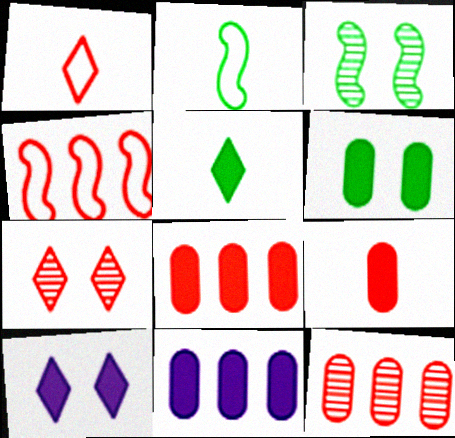[[1, 3, 11], 
[2, 7, 11], 
[2, 10, 12], 
[4, 7, 9], 
[6, 9, 11]]